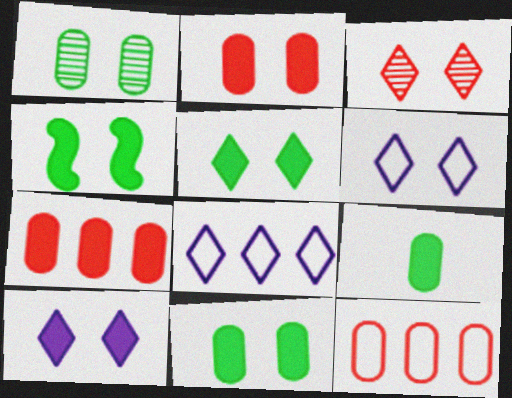[[2, 4, 10], 
[3, 5, 6], 
[4, 5, 11]]